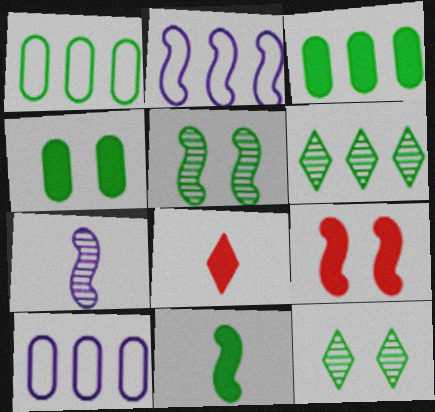[[1, 11, 12], 
[5, 8, 10]]